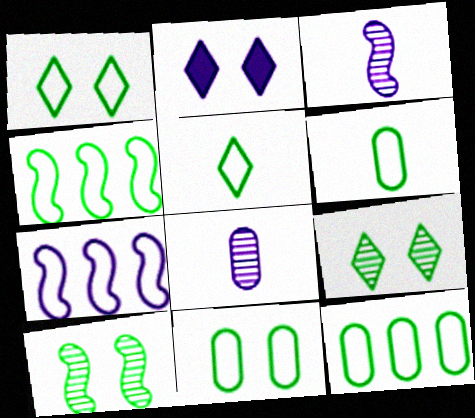[[1, 4, 6], 
[2, 7, 8], 
[4, 5, 11], 
[6, 11, 12]]